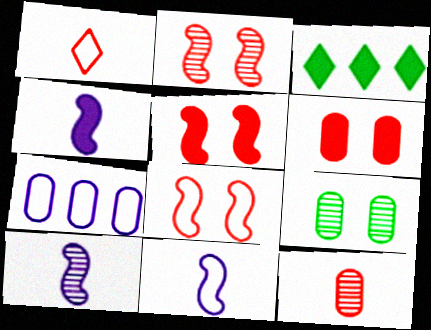[[2, 5, 8], 
[3, 4, 6], 
[4, 10, 11]]